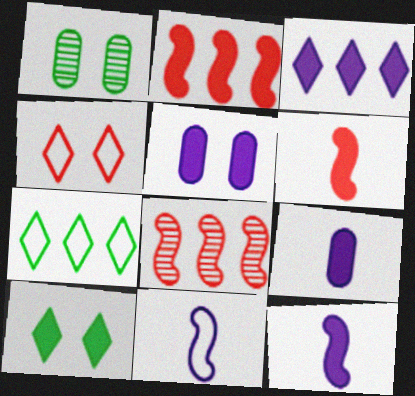[[2, 9, 10], 
[3, 5, 12]]